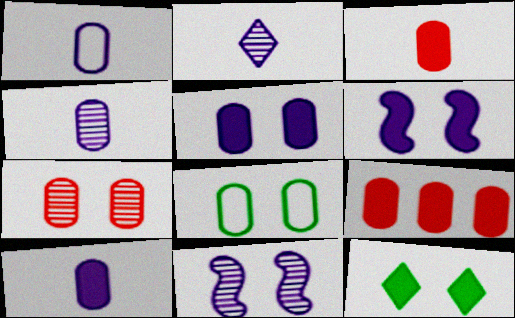[[1, 4, 10], 
[4, 8, 9], 
[5, 7, 8]]